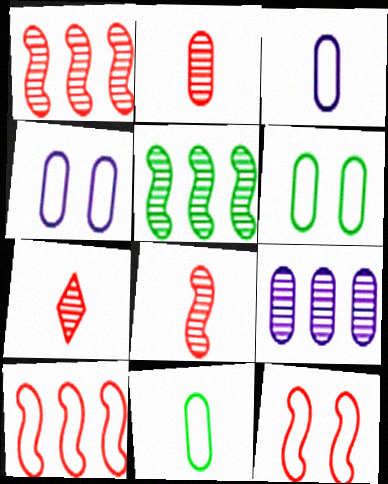[[2, 7, 8]]